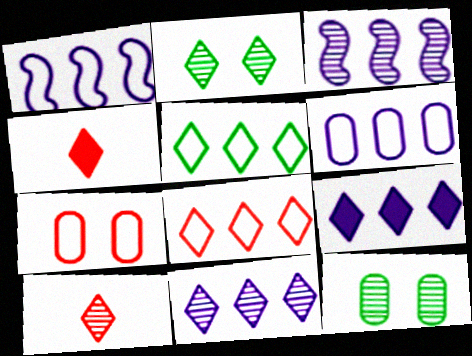[[1, 4, 12], 
[2, 10, 11], 
[3, 6, 9], 
[3, 10, 12]]